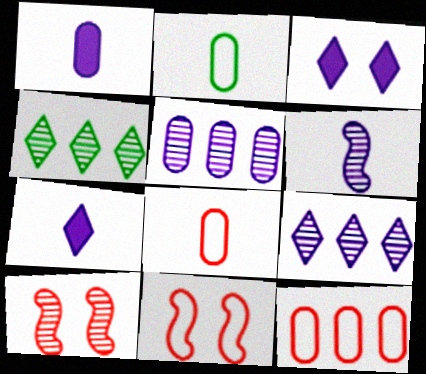[[1, 4, 11]]